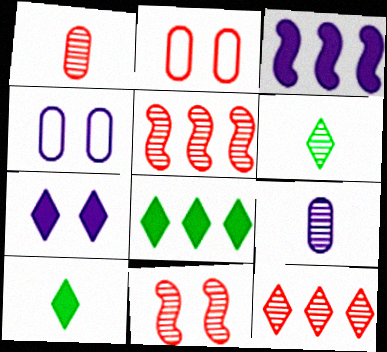[[1, 11, 12], 
[2, 3, 6], 
[4, 5, 10]]